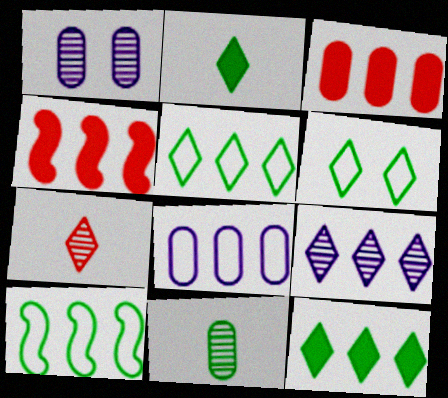[[3, 9, 10]]